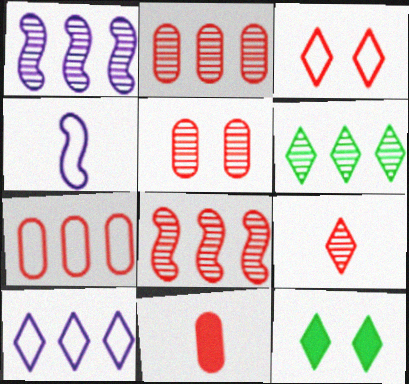[[1, 2, 6], 
[2, 4, 12], 
[3, 8, 11], 
[5, 7, 11], 
[5, 8, 9], 
[9, 10, 12]]